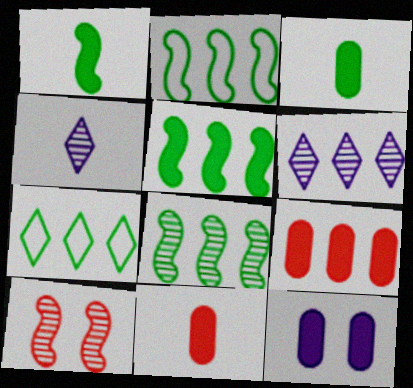[[2, 5, 8], 
[2, 6, 9], 
[3, 9, 12]]